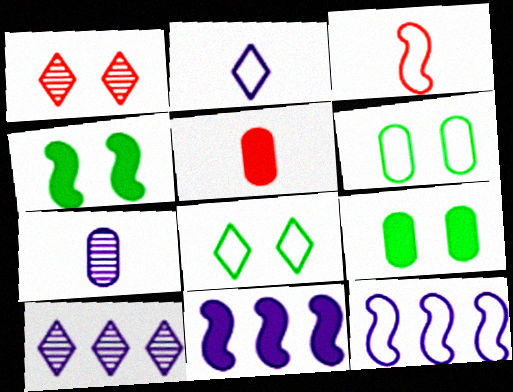[[3, 9, 10]]